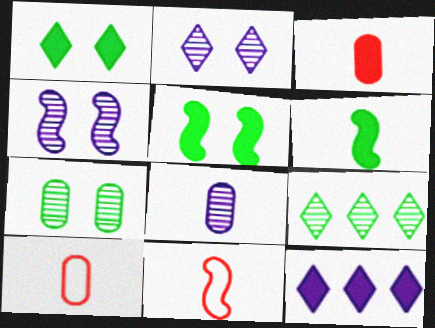[[3, 5, 12], 
[7, 11, 12]]